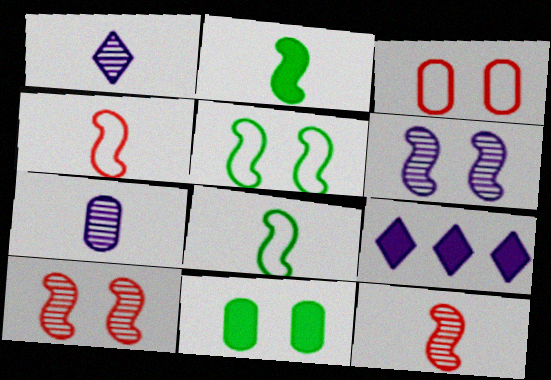[]